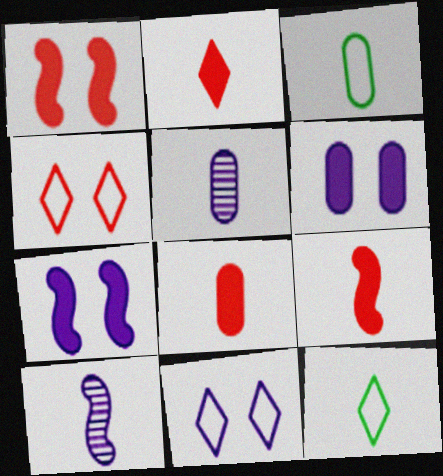[[2, 3, 10], 
[2, 8, 9], 
[3, 5, 8], 
[5, 9, 12], 
[8, 10, 12]]